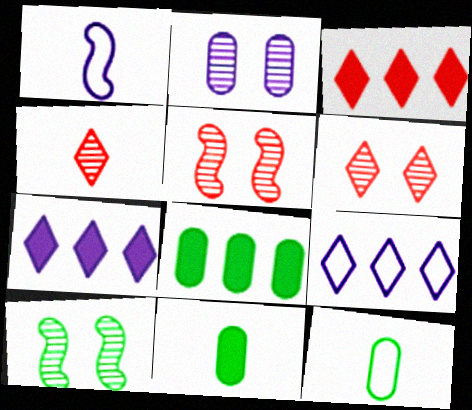[[1, 2, 7], 
[1, 4, 11], 
[1, 6, 8], 
[2, 6, 10], 
[5, 7, 12], 
[5, 9, 11]]